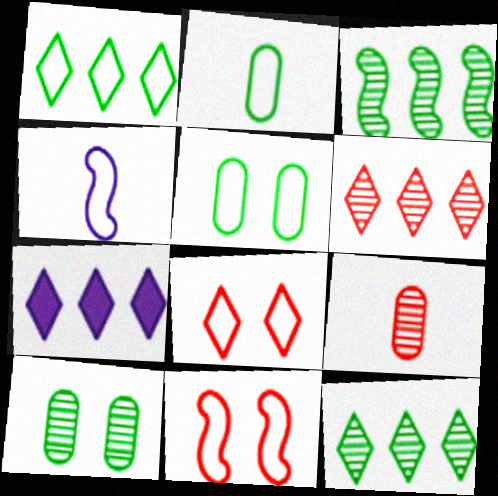[[1, 6, 7]]